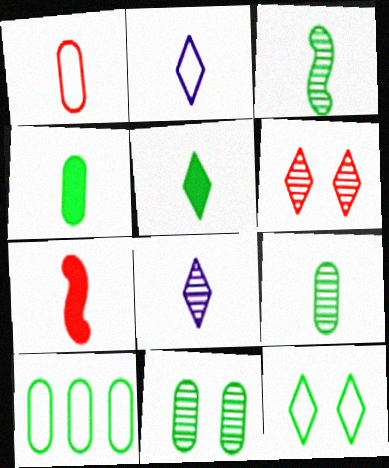[[2, 7, 9], 
[4, 10, 11]]